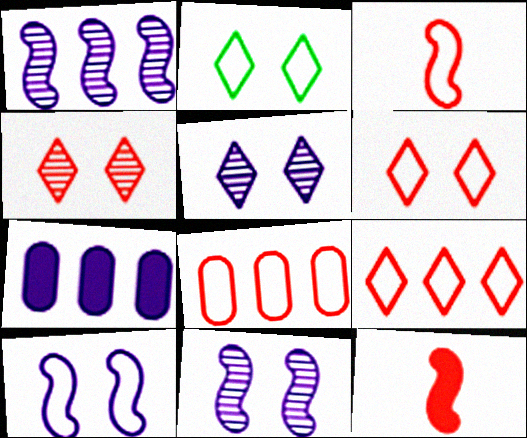[[3, 6, 8], 
[4, 8, 12]]